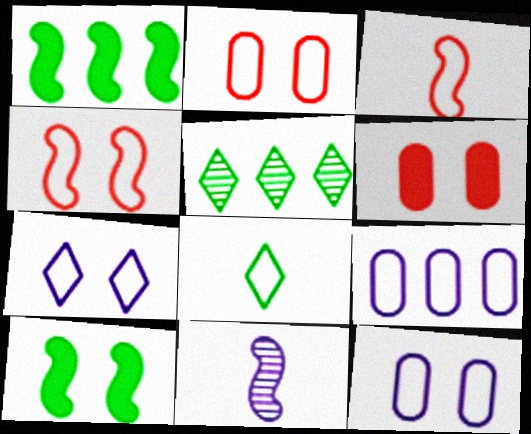[[1, 4, 11], 
[4, 8, 9]]